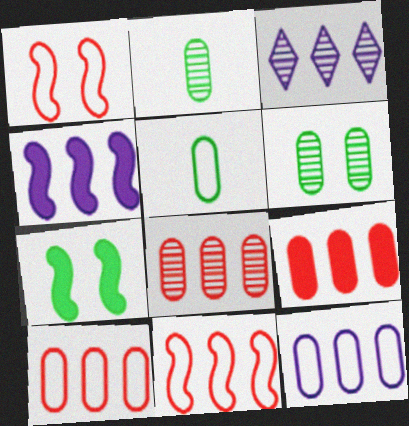[[3, 4, 12], 
[8, 9, 10]]